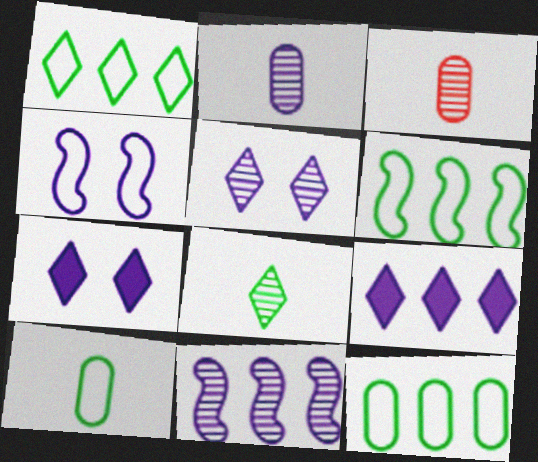[[1, 6, 12], 
[2, 4, 9], 
[2, 5, 11], 
[3, 6, 7]]